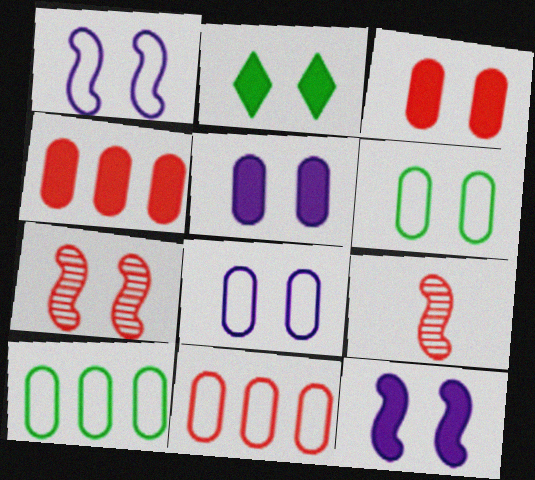[[2, 3, 12], 
[2, 7, 8]]